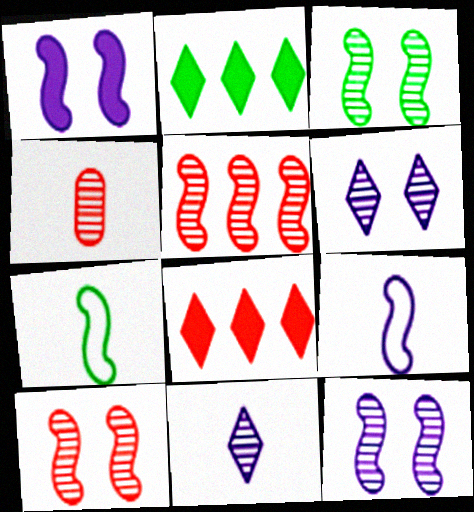[[1, 5, 7], 
[3, 10, 12]]